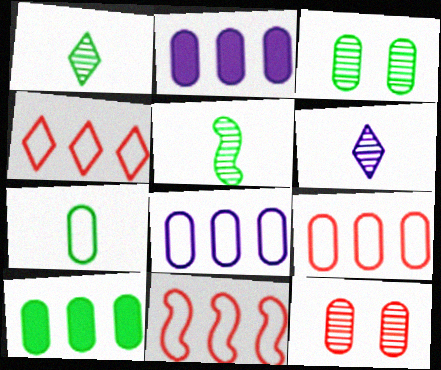[[2, 7, 12], 
[3, 7, 10], 
[4, 9, 11]]